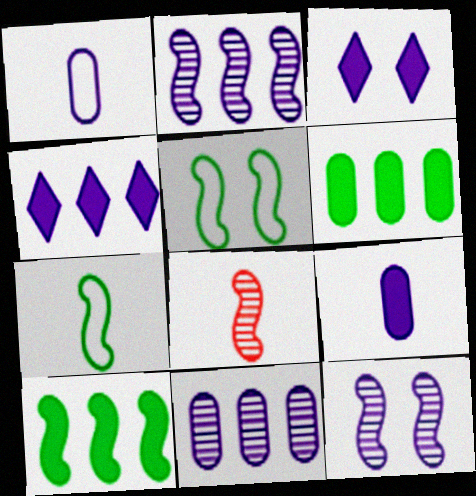[[1, 2, 3], 
[1, 4, 12]]